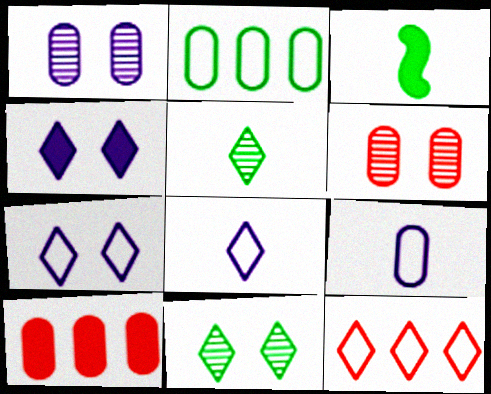[[1, 3, 12], 
[2, 3, 11], 
[3, 4, 10], 
[4, 5, 12]]